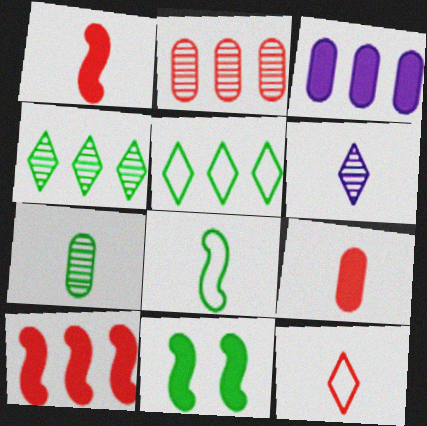[[5, 7, 11], 
[6, 8, 9]]